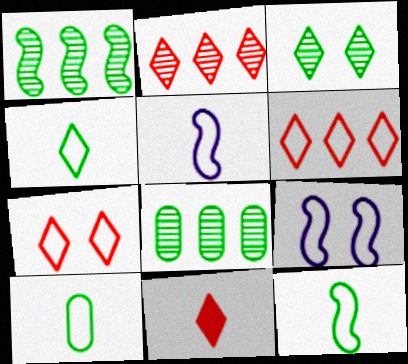[[2, 7, 11], 
[4, 10, 12], 
[6, 9, 10], 
[8, 9, 11]]